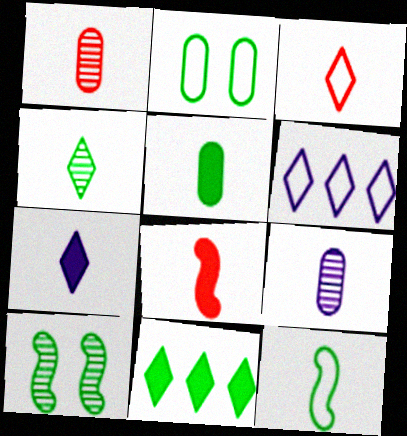[[1, 3, 8], 
[1, 7, 12], 
[3, 4, 7], 
[4, 5, 12], 
[5, 7, 8]]